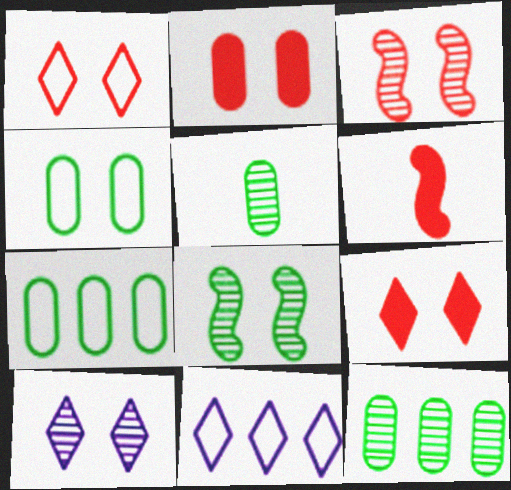[[1, 2, 3], 
[6, 7, 10]]